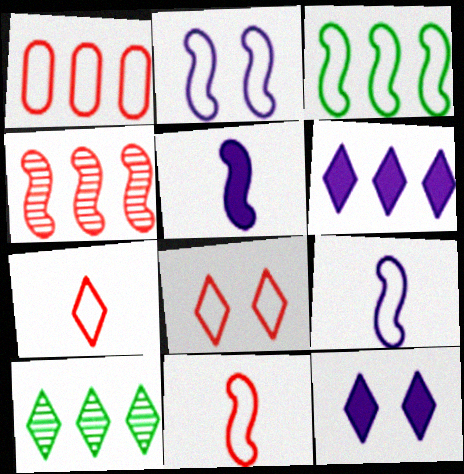[[1, 8, 11], 
[2, 3, 11], 
[7, 10, 12]]